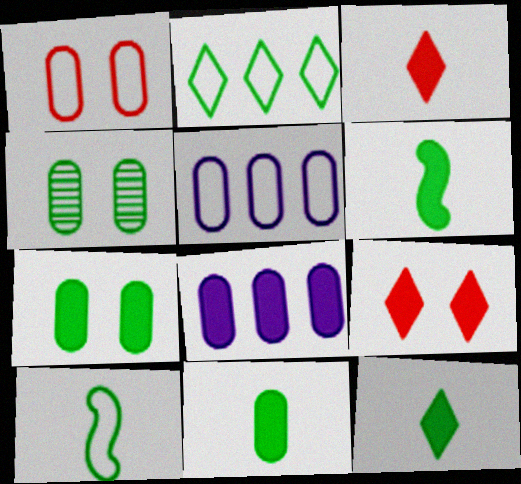[[2, 4, 6], 
[6, 8, 9], 
[6, 11, 12]]